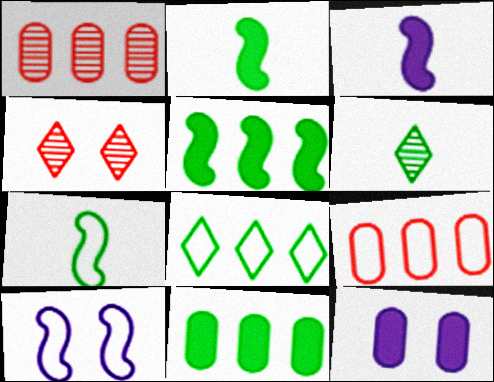[]